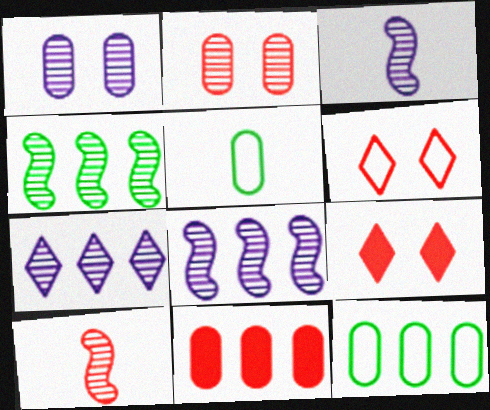[[1, 3, 7], 
[1, 5, 11], 
[3, 9, 12], 
[5, 8, 9], 
[6, 10, 11]]